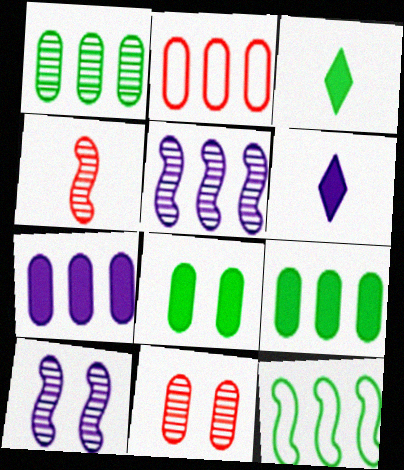[[1, 2, 7], 
[2, 3, 10], 
[6, 11, 12]]